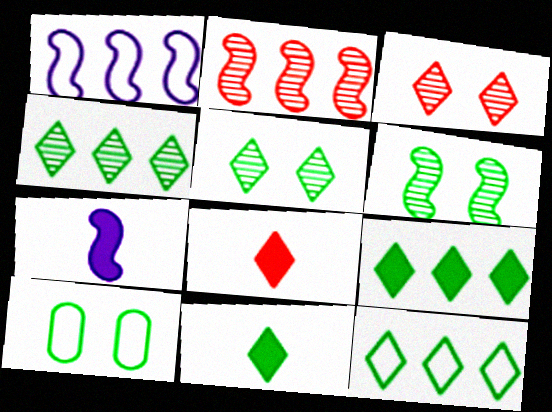[[4, 9, 12], 
[5, 11, 12]]